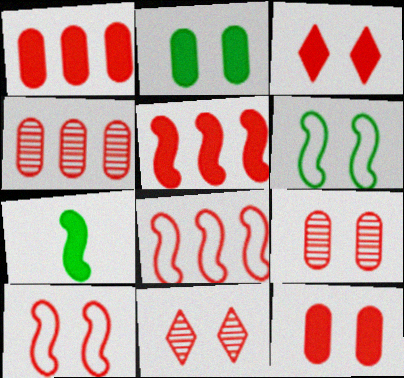[[3, 9, 10], 
[10, 11, 12]]